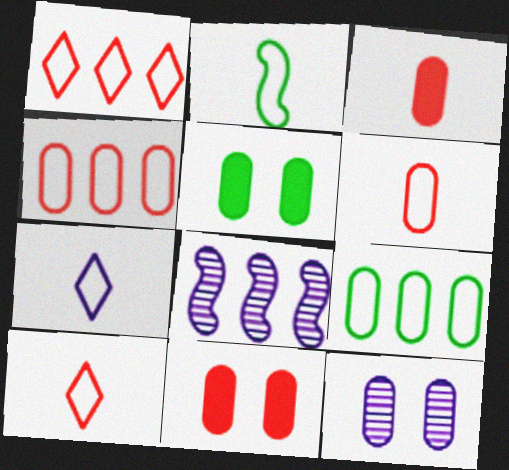[[2, 6, 7], 
[3, 9, 12], 
[5, 8, 10]]